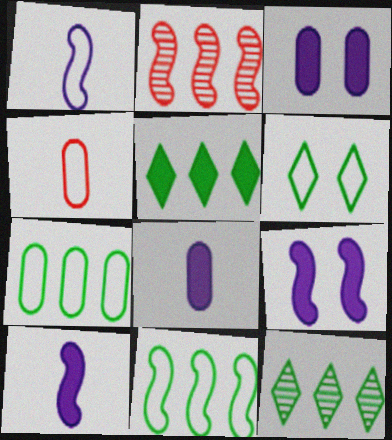[[2, 6, 8], 
[4, 9, 12]]